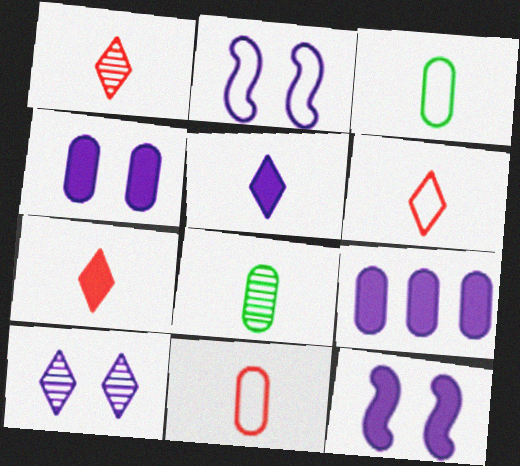[[1, 6, 7], 
[2, 4, 10], 
[5, 9, 12]]